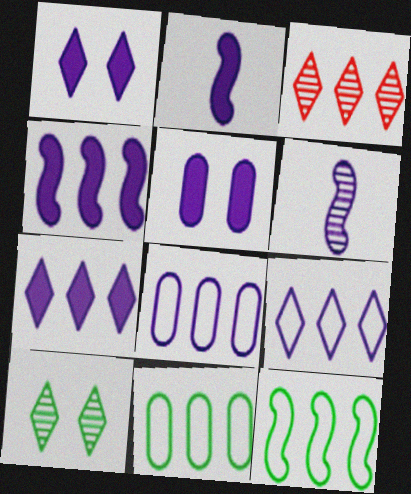[[1, 6, 8], 
[2, 5, 7], 
[3, 4, 11], 
[5, 6, 9]]